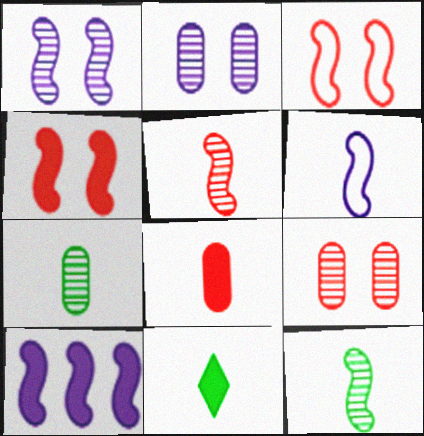[[1, 6, 10], 
[3, 10, 12]]